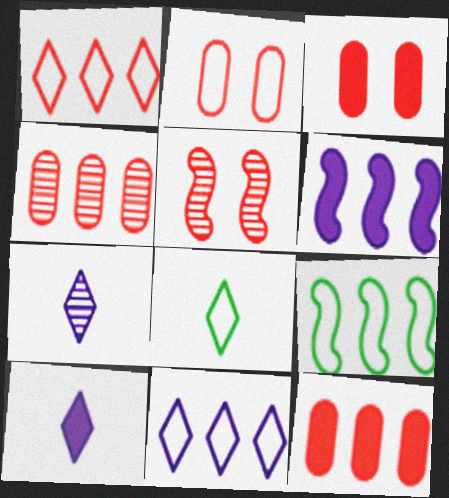[[3, 7, 9]]